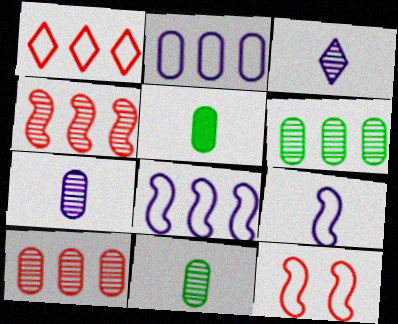[]